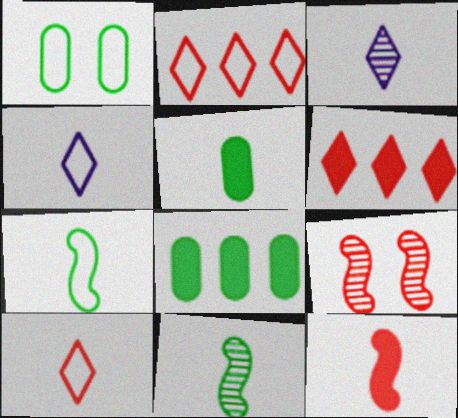[[4, 8, 9]]